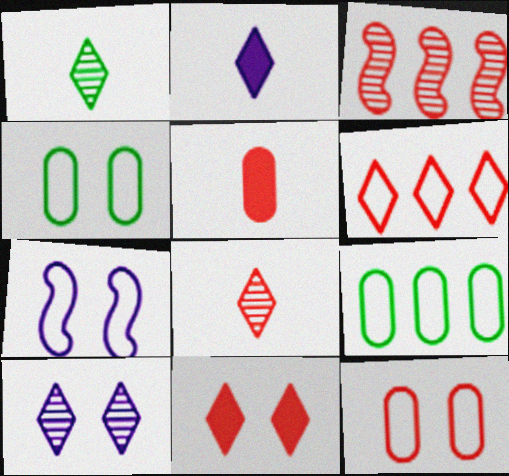[[2, 3, 4], 
[6, 8, 11]]